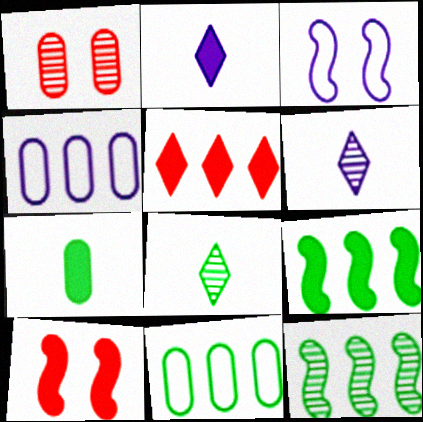[[1, 4, 7], 
[1, 6, 12], 
[4, 5, 12], 
[4, 8, 10], 
[6, 10, 11]]